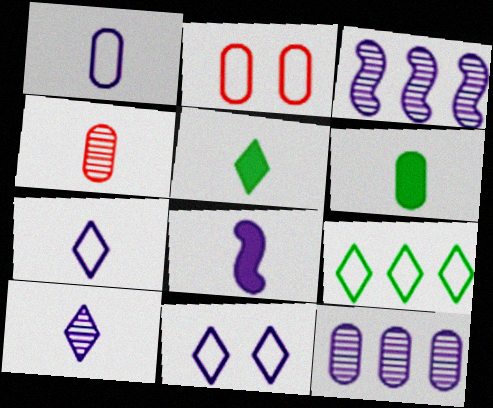[[1, 4, 6], 
[1, 8, 10], 
[2, 3, 5], 
[2, 6, 12], 
[8, 11, 12]]